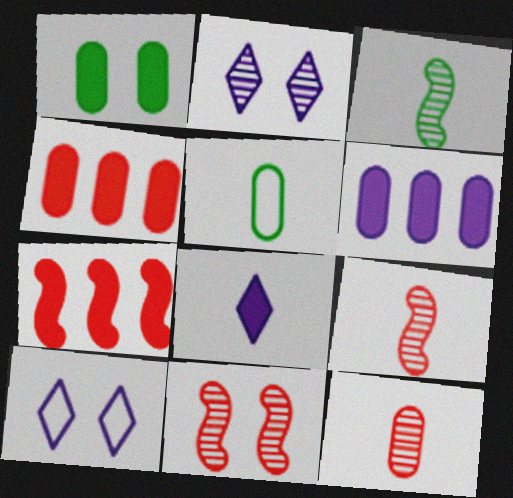[[1, 7, 8], 
[1, 10, 11], 
[2, 5, 7], 
[3, 4, 10], 
[5, 8, 9]]